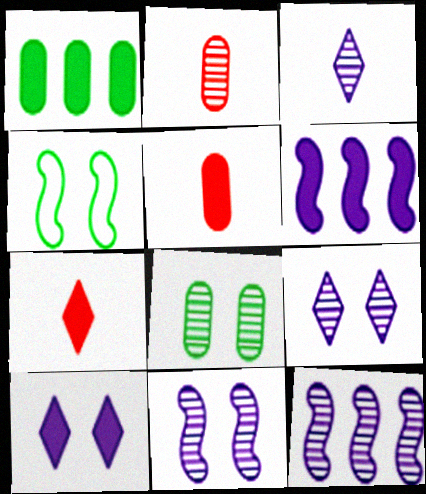[]